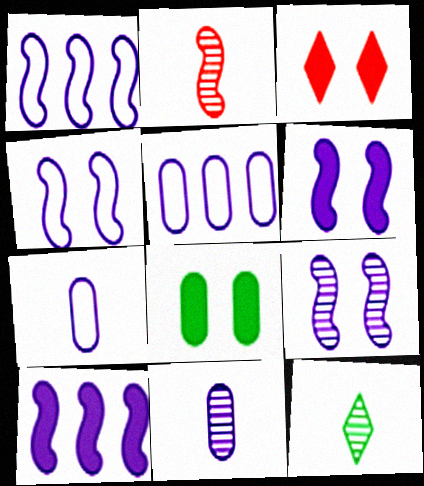[[2, 11, 12], 
[3, 6, 8], 
[4, 6, 9]]